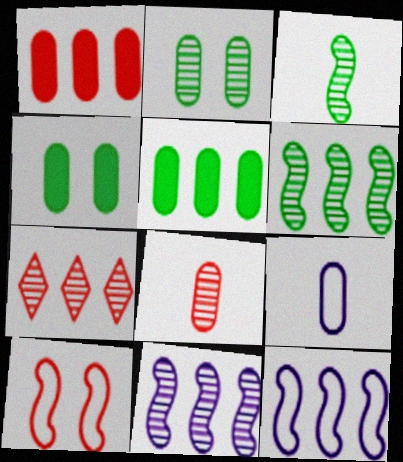[[1, 2, 9], 
[5, 7, 12]]